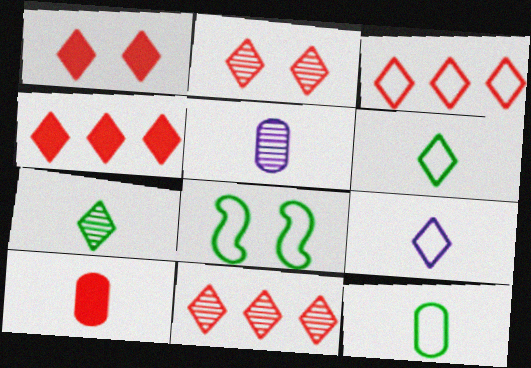[[3, 4, 11], 
[4, 5, 8], 
[5, 10, 12]]